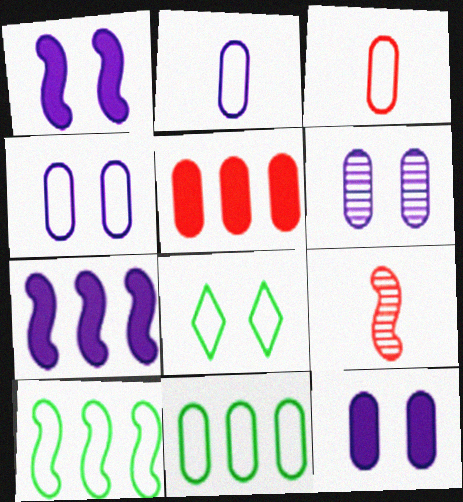[[1, 9, 10], 
[3, 4, 11], 
[4, 6, 12]]